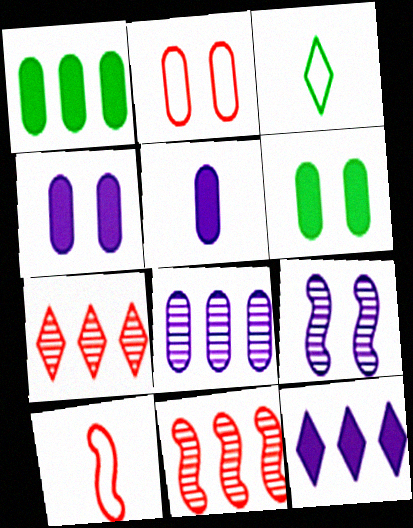[[3, 4, 11]]